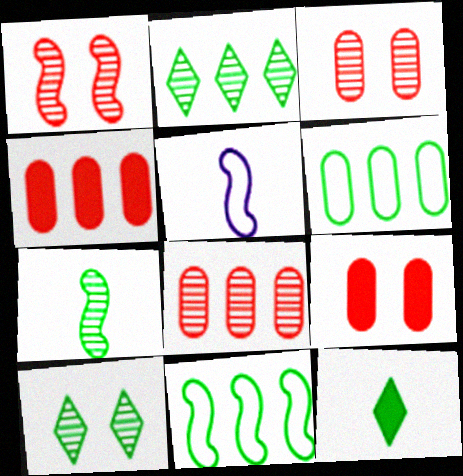[[2, 5, 9], 
[4, 5, 10]]